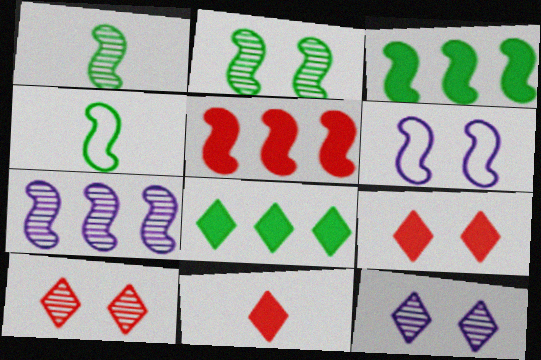[[1, 5, 6], 
[2, 3, 4]]